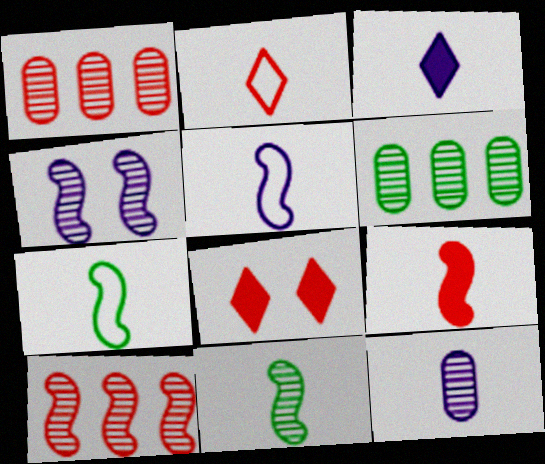[[3, 5, 12], 
[4, 10, 11], 
[5, 6, 8], 
[5, 9, 11]]